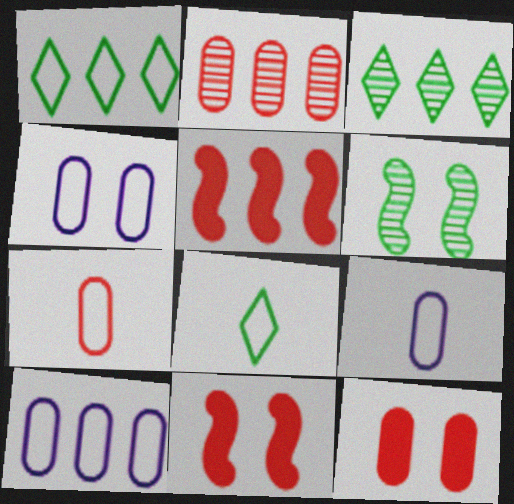[[2, 7, 12], 
[3, 5, 10], 
[3, 9, 11], 
[4, 9, 10]]